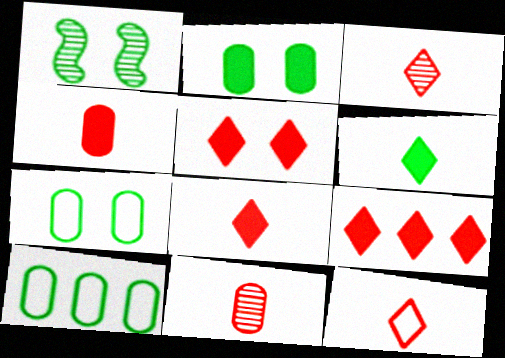[[1, 6, 10], 
[3, 8, 12], 
[5, 8, 9]]